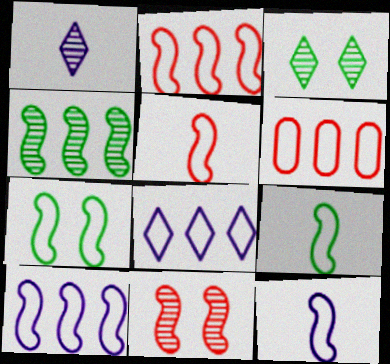[[2, 7, 12], 
[5, 7, 10], 
[5, 9, 12]]